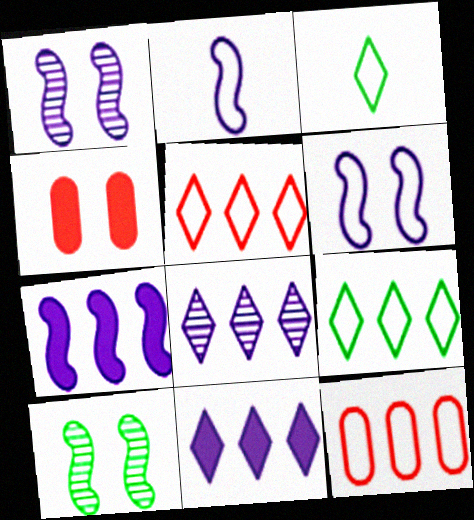[[1, 2, 7], 
[3, 6, 12]]